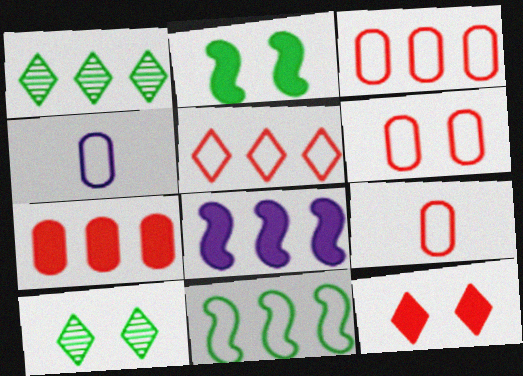[[1, 3, 8], 
[3, 6, 9], 
[8, 9, 10]]